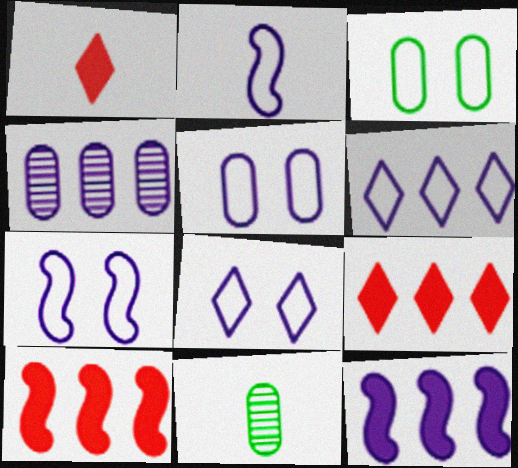[[1, 2, 11], 
[2, 5, 6], 
[4, 6, 12], 
[5, 7, 8], 
[7, 9, 11], 
[8, 10, 11]]